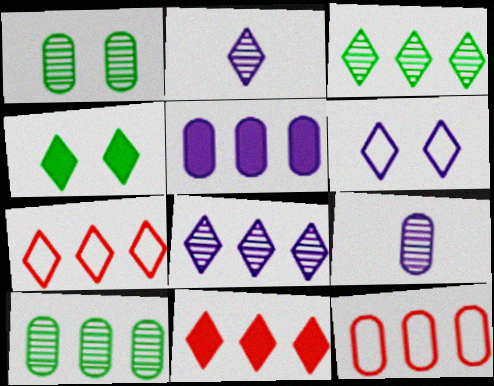[[2, 4, 7], 
[5, 10, 12]]